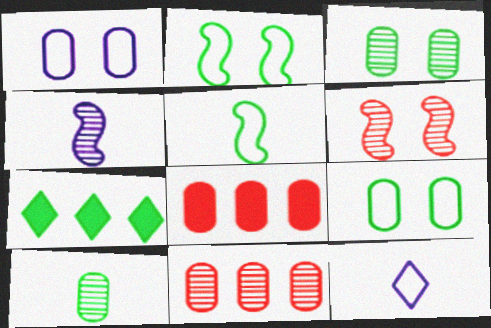[[1, 8, 10], 
[2, 7, 10], 
[3, 5, 7]]